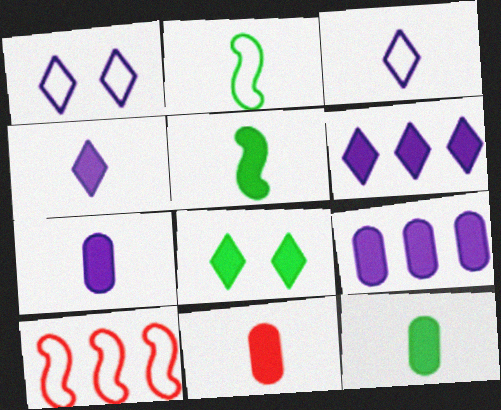[[4, 5, 11], 
[7, 11, 12]]